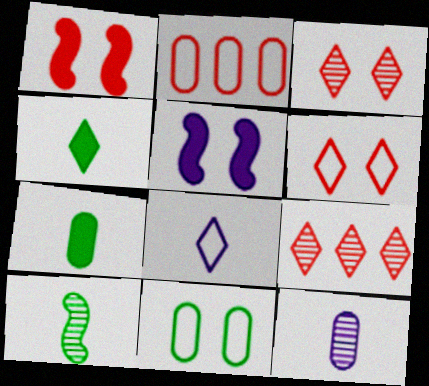[[3, 5, 11]]